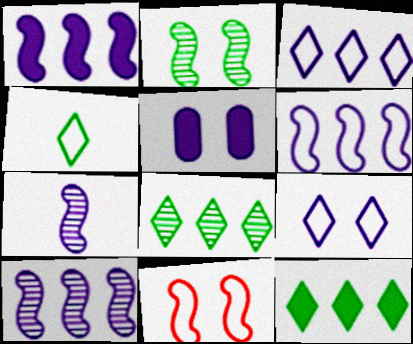[[1, 6, 10], 
[3, 5, 7]]